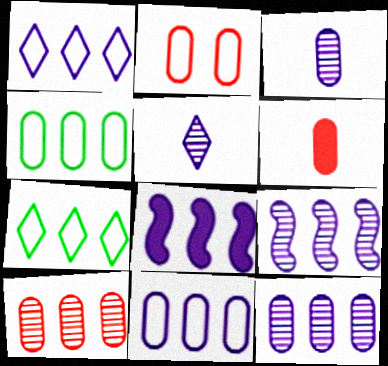[[1, 8, 12], 
[2, 6, 10], 
[7, 8, 10]]